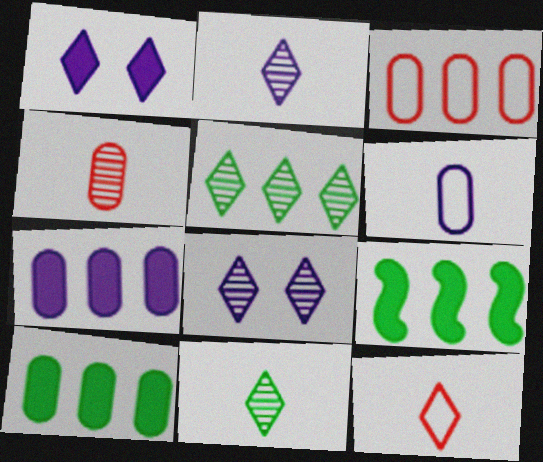[[1, 5, 12]]